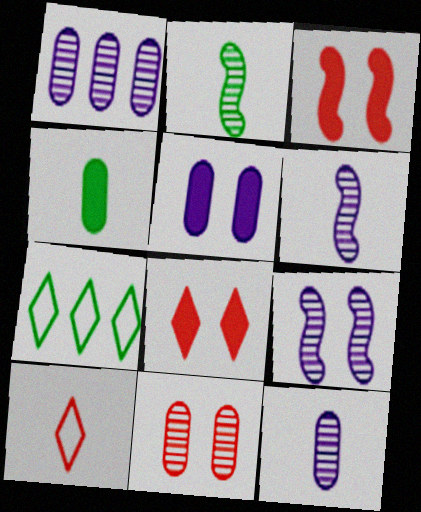[[3, 7, 12], 
[4, 6, 10]]